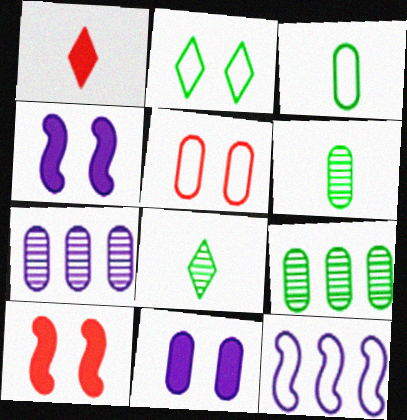[]